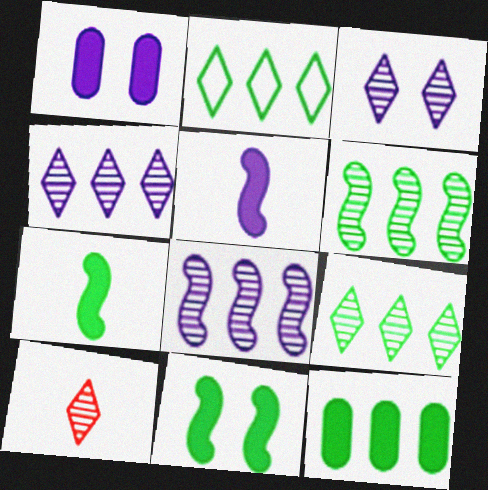[[2, 6, 12], 
[3, 9, 10]]